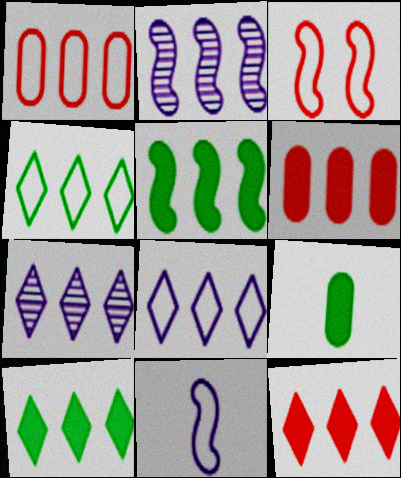[[1, 2, 10], 
[1, 5, 7], 
[2, 4, 6], 
[3, 7, 9], 
[4, 7, 12]]